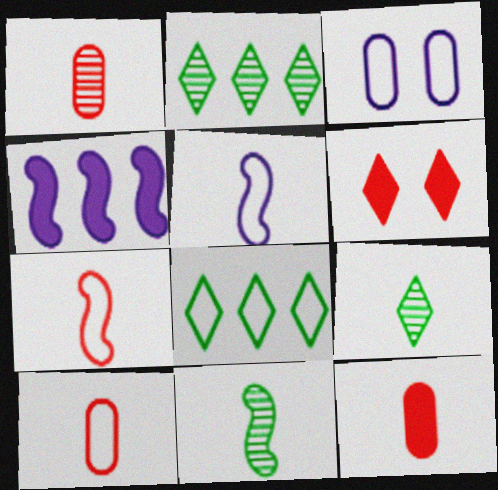[[1, 10, 12], 
[3, 7, 8], 
[5, 9, 12]]